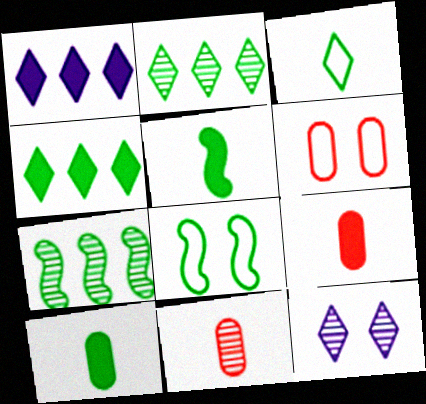[[1, 8, 11], 
[2, 8, 10], 
[5, 7, 8], 
[7, 11, 12]]